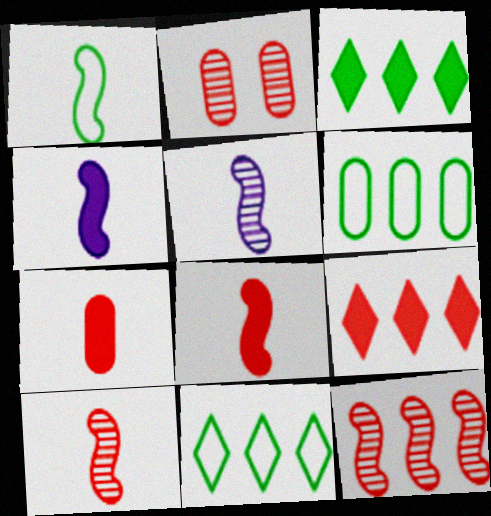[[1, 4, 10], 
[1, 5, 8], 
[2, 4, 11]]